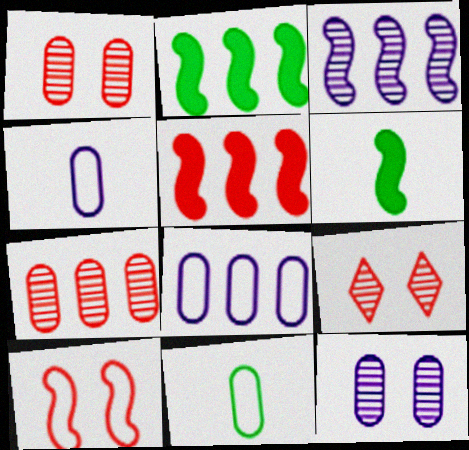[[2, 4, 9], 
[3, 6, 10], 
[6, 8, 9]]